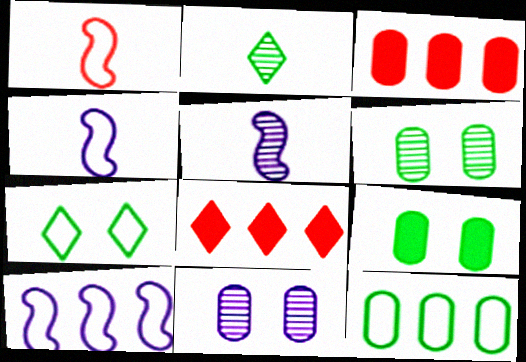[[3, 5, 7], 
[4, 6, 8]]